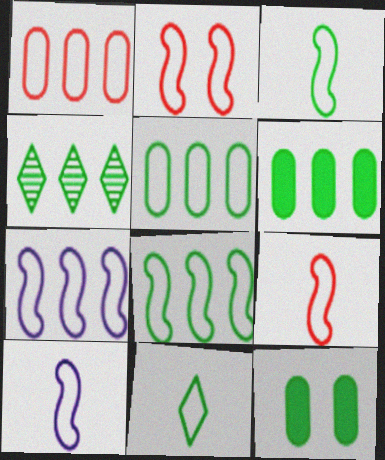[[2, 3, 7], 
[2, 8, 10], 
[3, 4, 12], 
[3, 9, 10], 
[4, 6, 8]]